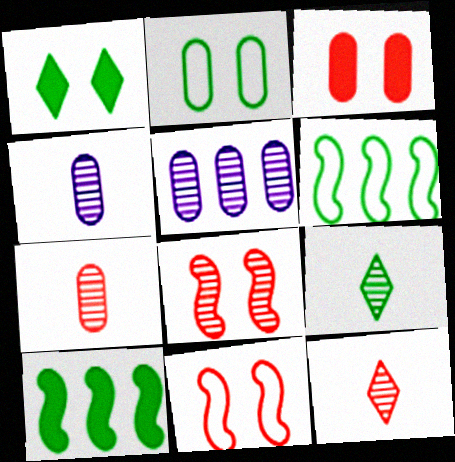[[2, 9, 10], 
[5, 8, 9]]